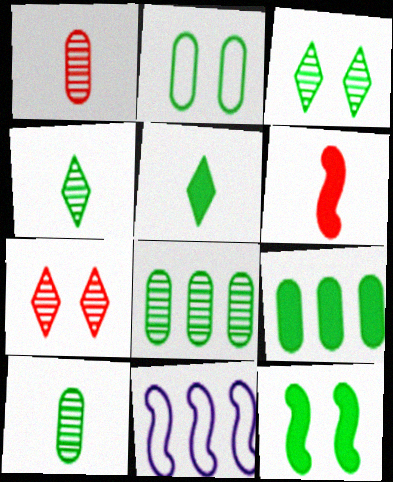[[2, 3, 12], 
[2, 9, 10], 
[5, 9, 12]]